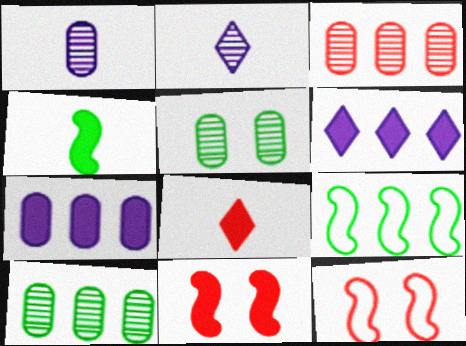[[1, 3, 5], 
[3, 6, 9], 
[3, 8, 12]]